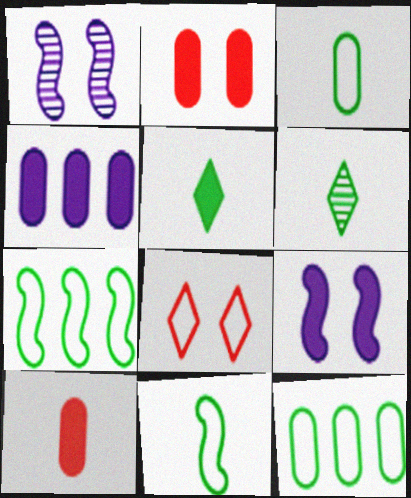[]